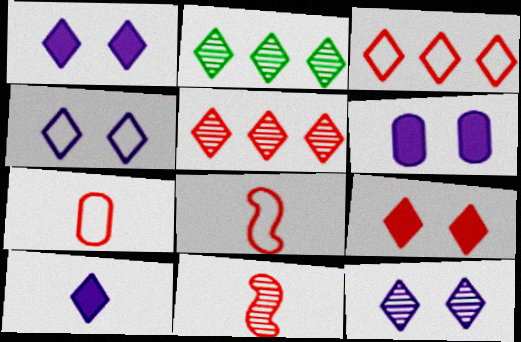[[1, 4, 12], 
[2, 6, 8]]